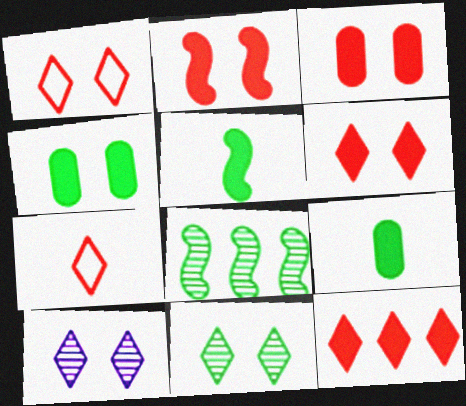[[2, 3, 6]]